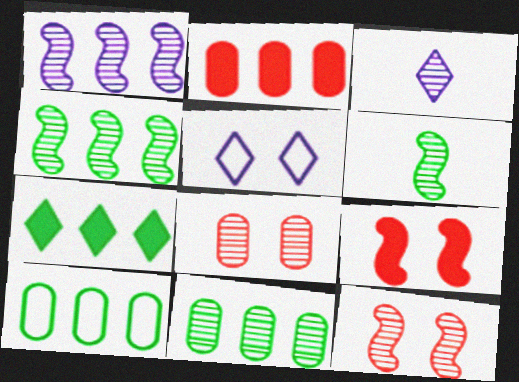[[1, 6, 12], 
[2, 5, 6], 
[3, 4, 8], 
[3, 9, 10], 
[3, 11, 12], 
[4, 7, 10]]